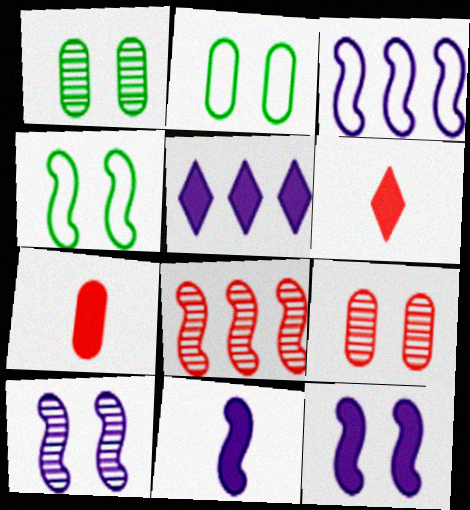[[1, 3, 6], 
[3, 10, 11], 
[4, 8, 11]]